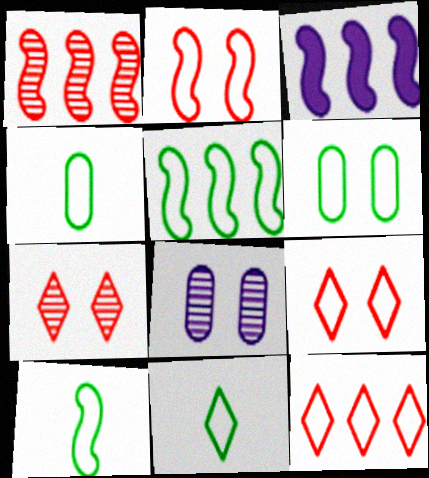[[1, 3, 5], 
[3, 4, 7], 
[4, 10, 11], 
[5, 6, 11]]